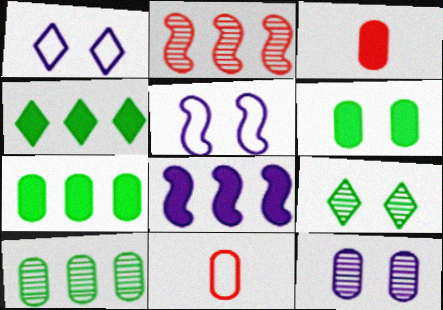[[7, 11, 12], 
[8, 9, 11]]